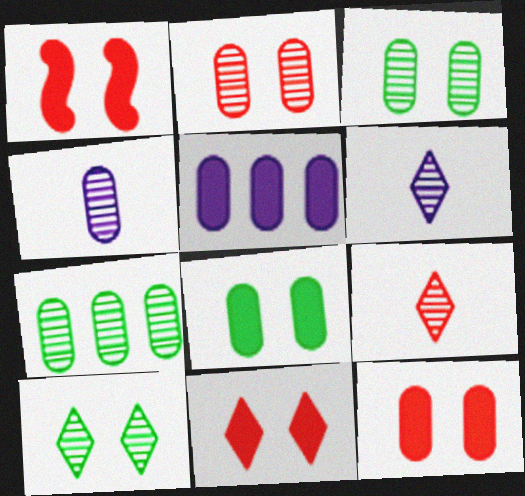[[1, 11, 12], 
[2, 4, 7]]